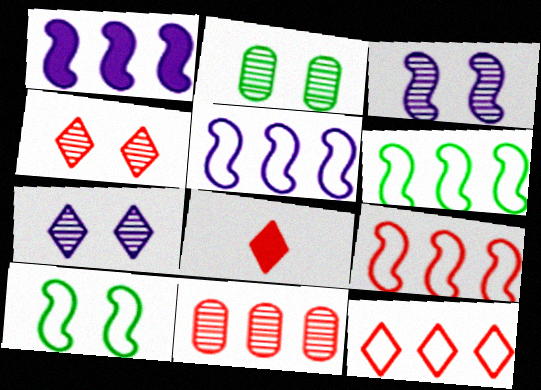[[2, 3, 4], 
[2, 5, 8], 
[4, 8, 12], 
[5, 6, 9]]